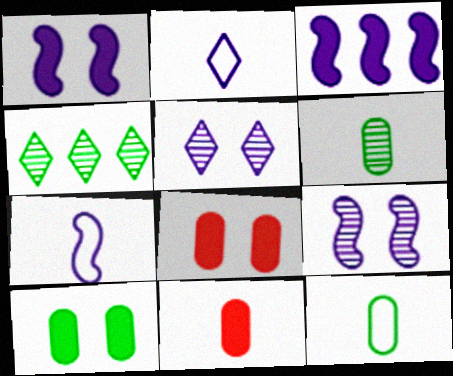[[3, 7, 9], 
[4, 7, 8]]